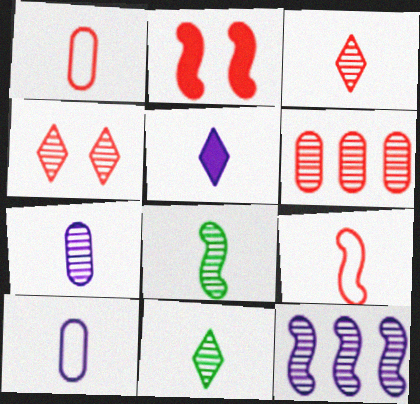[[1, 5, 8], 
[3, 7, 8]]